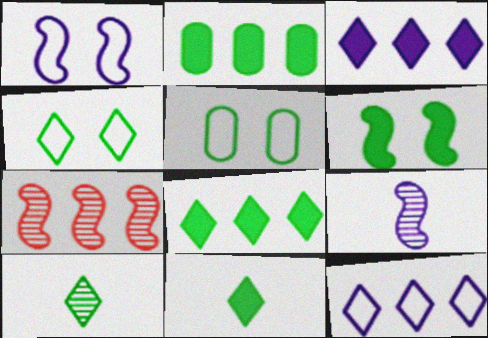[[2, 6, 11], 
[2, 7, 12], 
[4, 8, 10]]